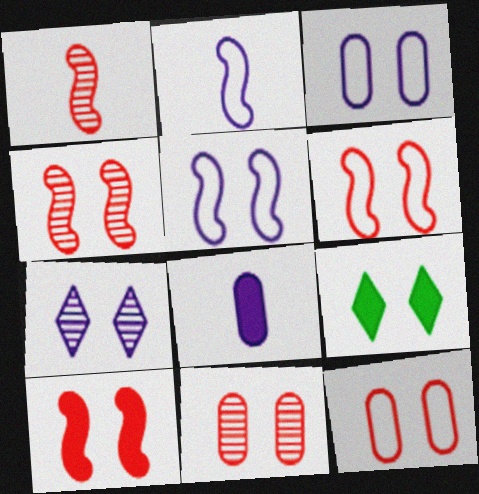[[3, 4, 9], 
[4, 6, 10], 
[5, 9, 11]]